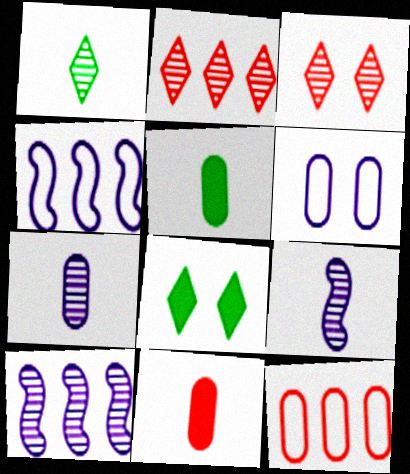[[3, 4, 5], 
[8, 9, 12]]